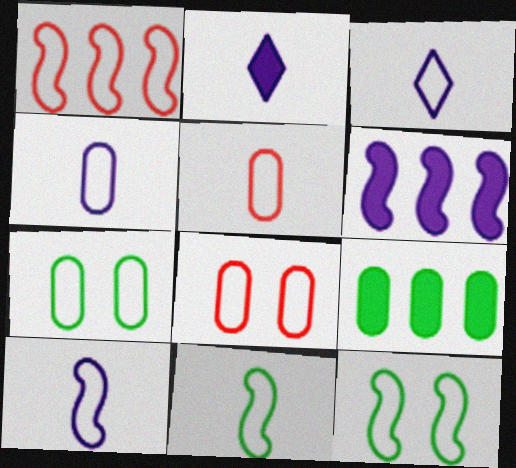[[1, 3, 7], 
[1, 10, 12], 
[3, 4, 10], 
[3, 5, 11]]